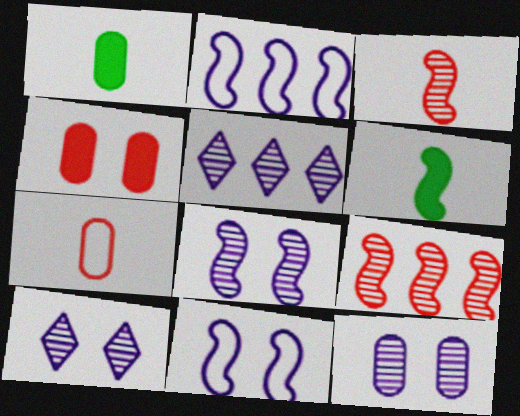[[6, 9, 11], 
[8, 10, 12]]